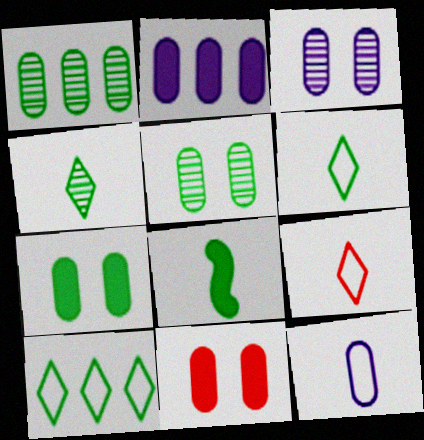[[1, 11, 12], 
[2, 3, 12], 
[5, 8, 10]]